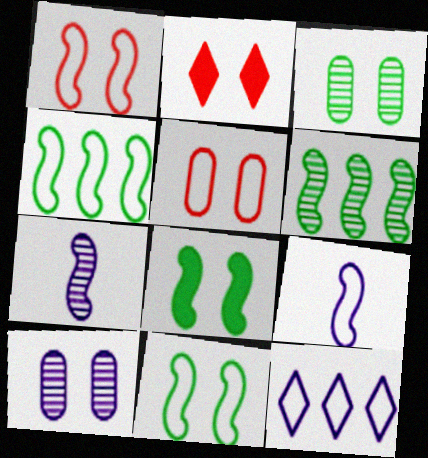[[1, 4, 9], 
[2, 10, 11]]